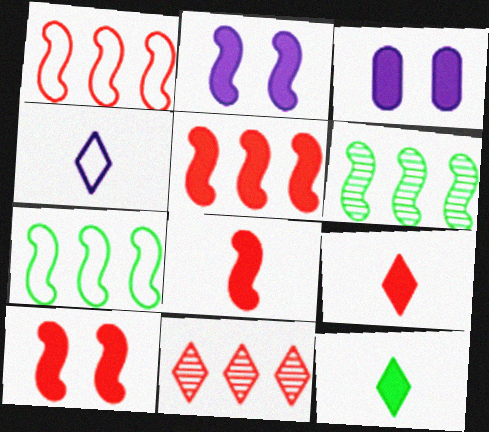[[3, 5, 12], 
[5, 8, 10]]